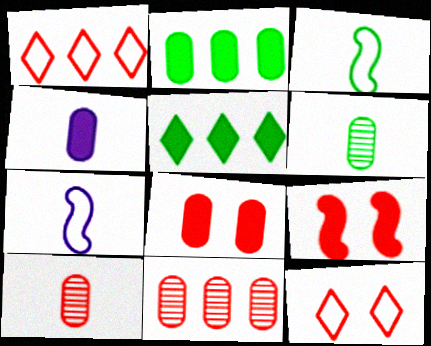[[1, 9, 10], 
[2, 4, 8], 
[4, 5, 9]]